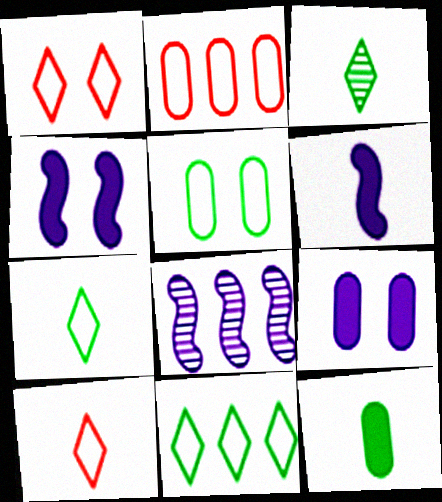[[1, 8, 12], 
[2, 3, 4]]